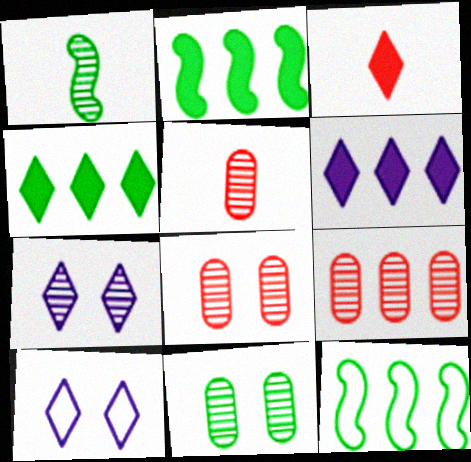[[1, 7, 9], 
[2, 5, 10], 
[5, 8, 9], 
[6, 9, 12]]